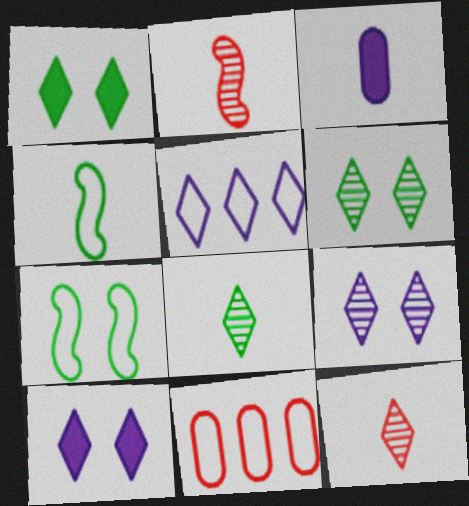[[1, 5, 12], 
[3, 4, 12]]